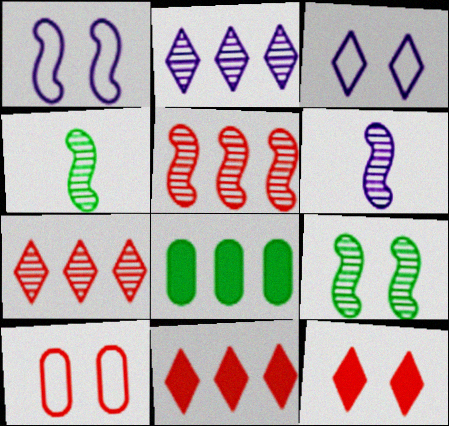[[5, 6, 9]]